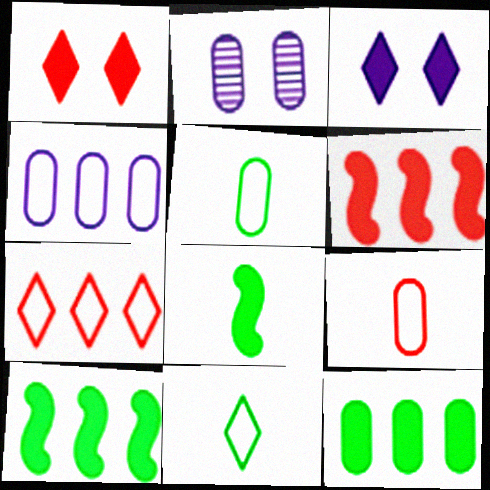[[2, 6, 11], 
[2, 7, 8], 
[2, 9, 12]]